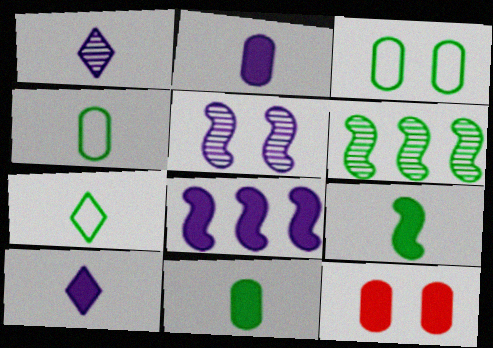[]